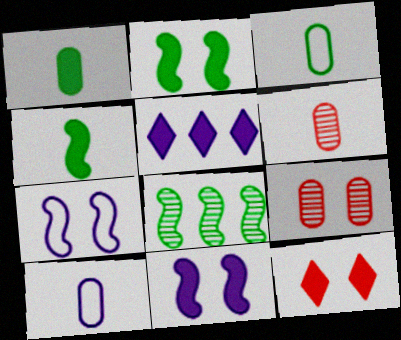[[1, 6, 10], 
[8, 10, 12]]